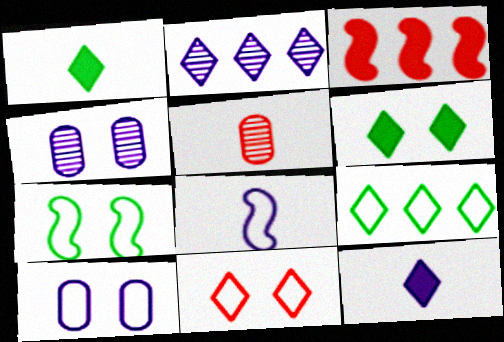[[1, 2, 11], 
[1, 5, 8], 
[3, 5, 11], 
[7, 10, 11]]